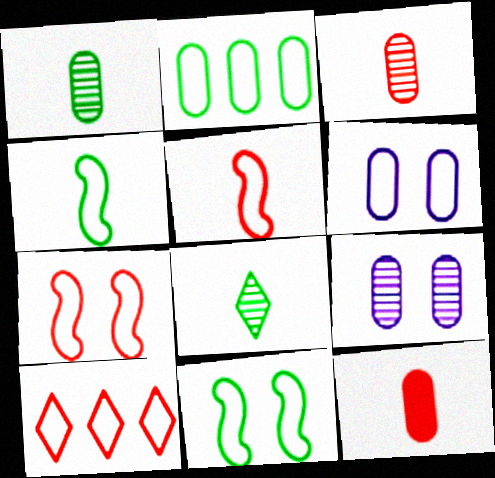[[2, 9, 12], 
[4, 6, 10]]